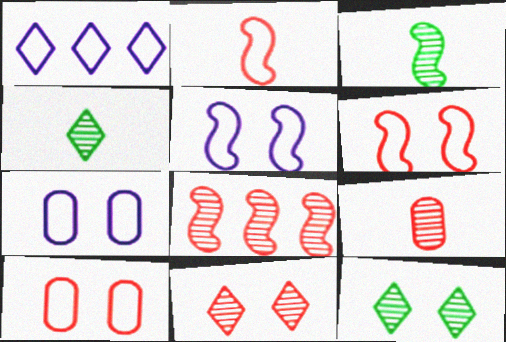[[8, 9, 11]]